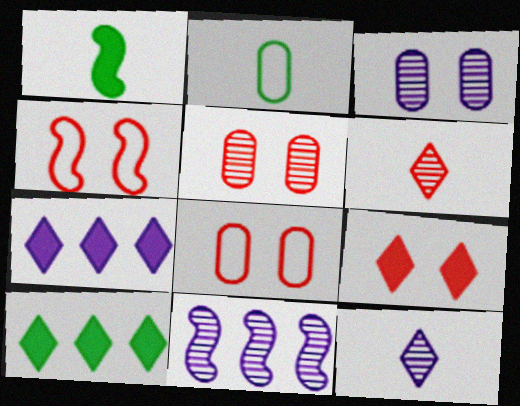[[1, 4, 11], 
[2, 9, 11], 
[3, 11, 12], 
[4, 5, 9]]